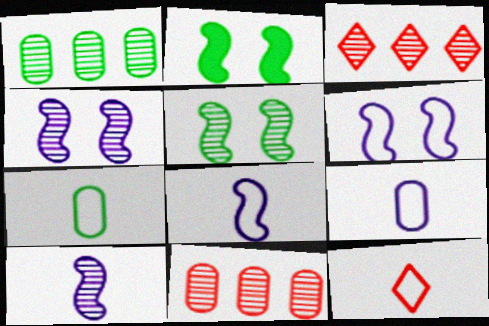[[2, 3, 9], 
[7, 8, 12]]